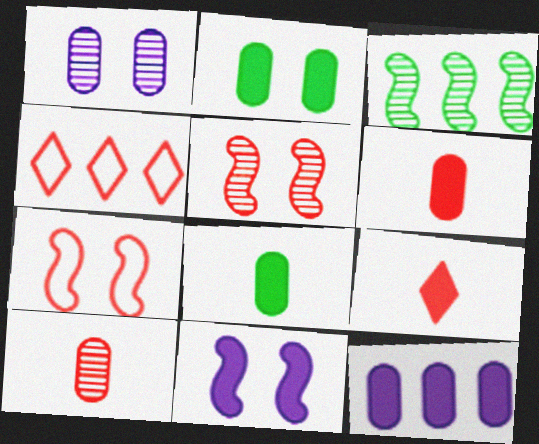[[2, 6, 12], 
[3, 4, 12], 
[4, 5, 6]]